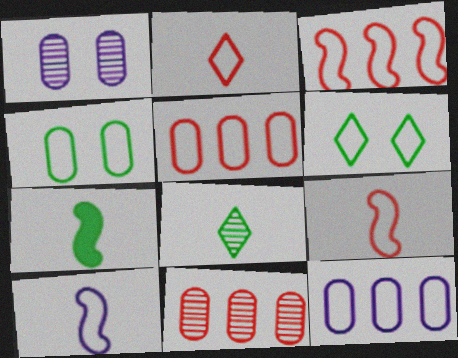[[5, 6, 10], 
[6, 9, 12]]